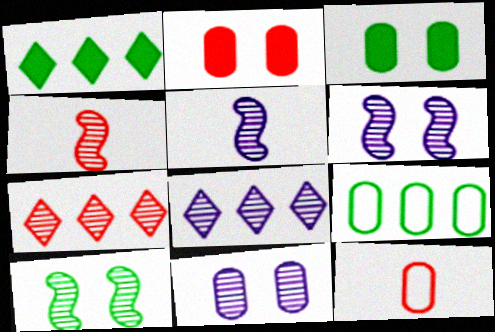[[1, 6, 12], 
[5, 8, 11]]